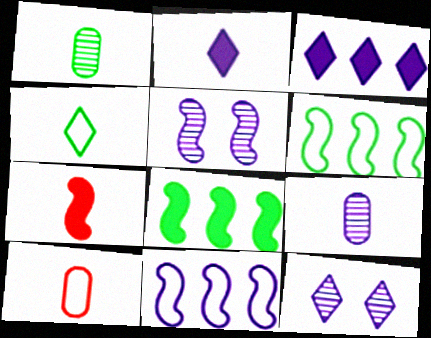[[4, 7, 9], 
[5, 6, 7], 
[8, 10, 12]]